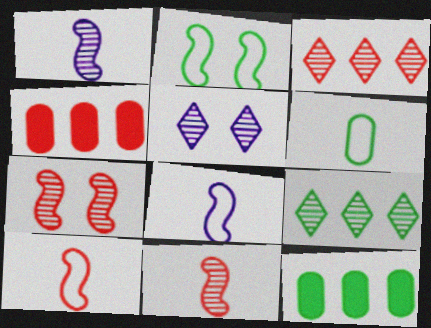[[5, 10, 12]]